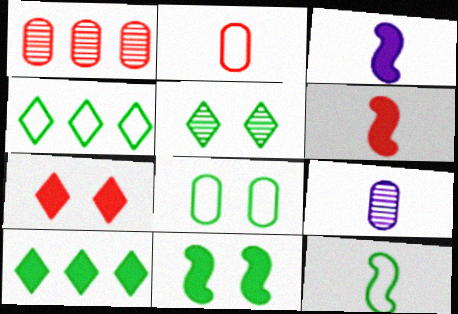[[4, 8, 12], 
[5, 8, 11]]